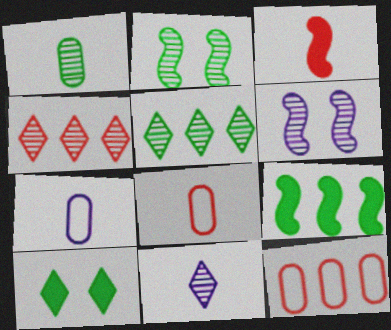[[1, 2, 5], 
[1, 4, 6]]